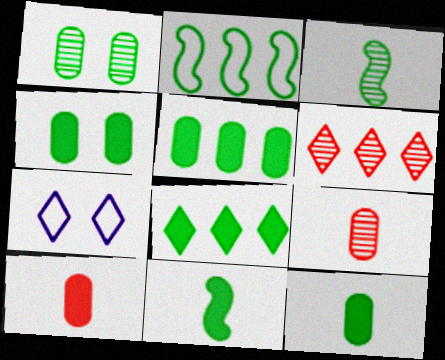[[4, 5, 12], 
[4, 8, 11]]